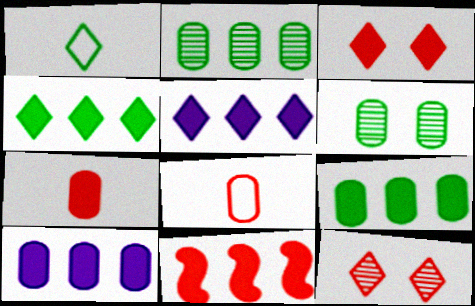[[1, 5, 12], 
[3, 7, 11], 
[4, 10, 11], 
[5, 9, 11], 
[6, 8, 10], 
[8, 11, 12]]